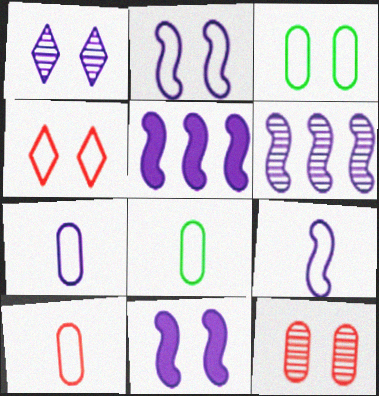[[1, 5, 7], 
[2, 3, 4], 
[6, 9, 11], 
[7, 8, 10]]